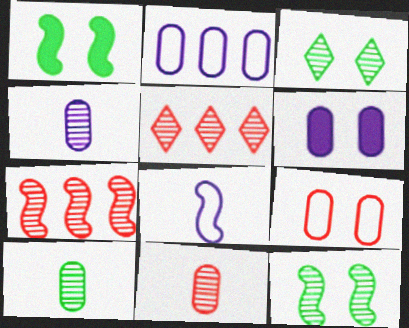[[1, 7, 8], 
[2, 4, 6], 
[3, 4, 7], 
[4, 5, 12], 
[4, 10, 11]]